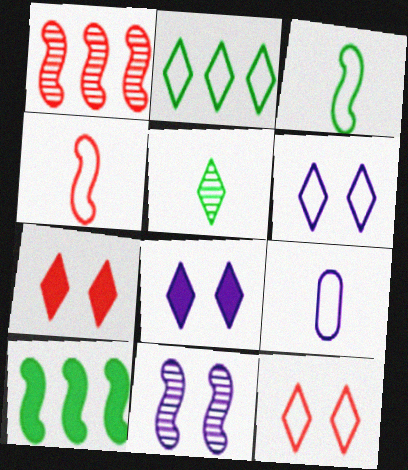[[4, 10, 11]]